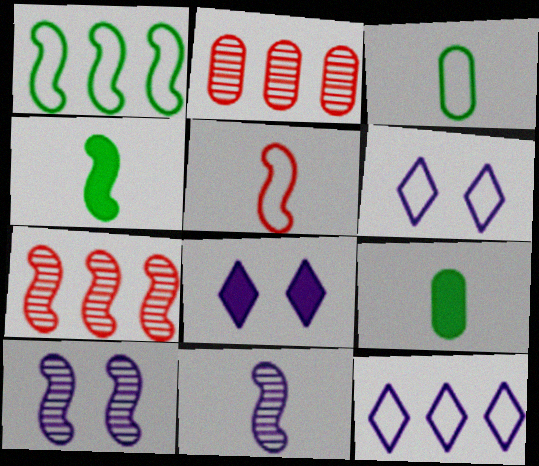[[2, 4, 6], 
[3, 7, 8], 
[4, 5, 11], 
[6, 7, 9]]